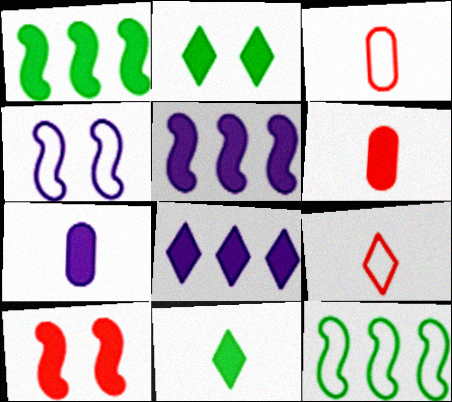[[2, 5, 6]]